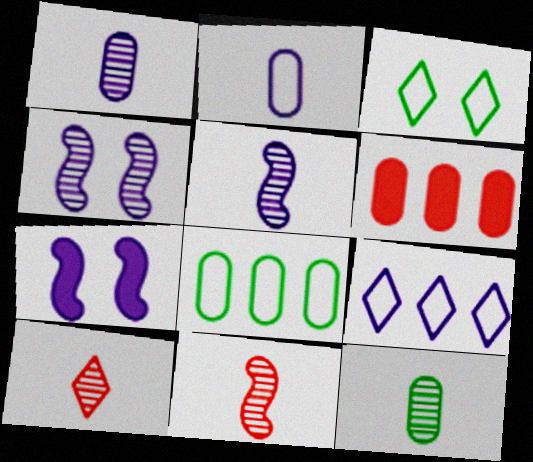[[1, 7, 9], 
[3, 5, 6], 
[5, 10, 12], 
[7, 8, 10]]